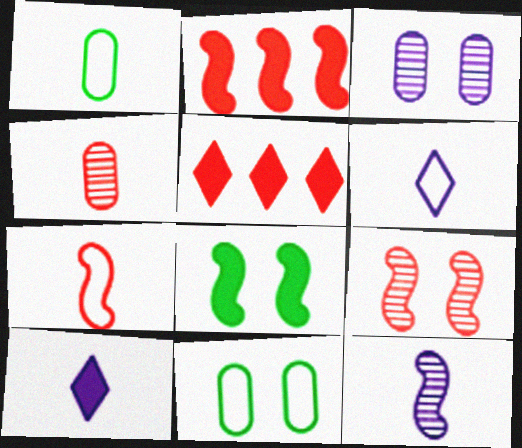[[1, 6, 7], 
[2, 7, 9], 
[5, 11, 12]]